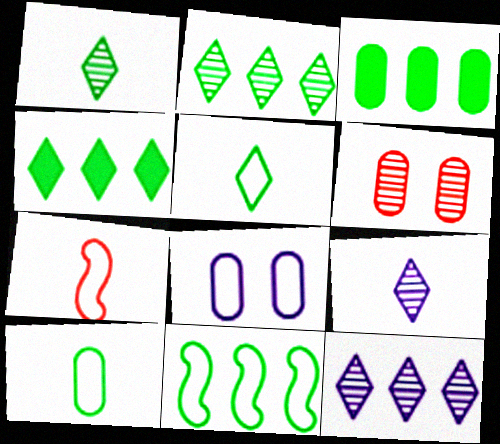[[2, 3, 11]]